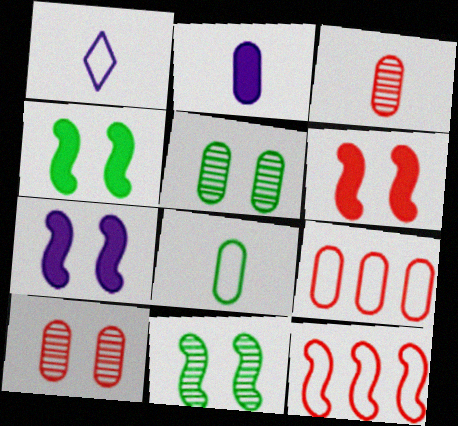[[2, 3, 8], 
[2, 5, 9], 
[4, 6, 7]]